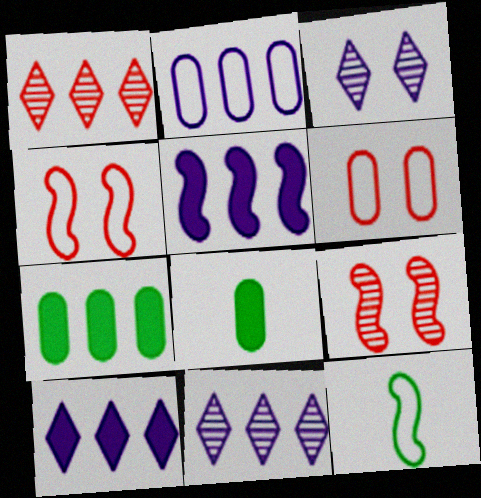[[2, 5, 11], 
[4, 8, 11], 
[5, 9, 12]]